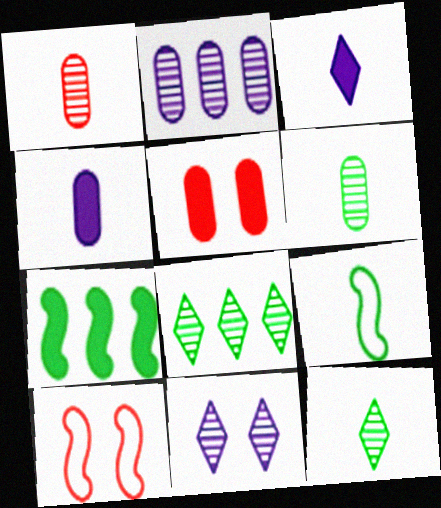[[1, 3, 9], 
[3, 5, 7], 
[4, 8, 10]]